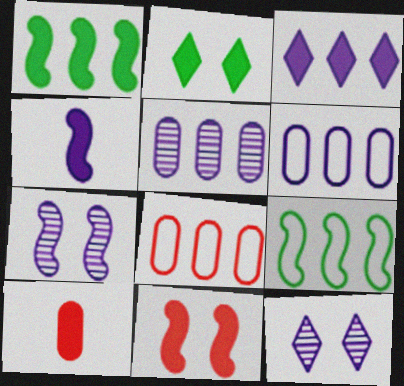[[1, 4, 11], 
[4, 6, 12], 
[9, 10, 12]]